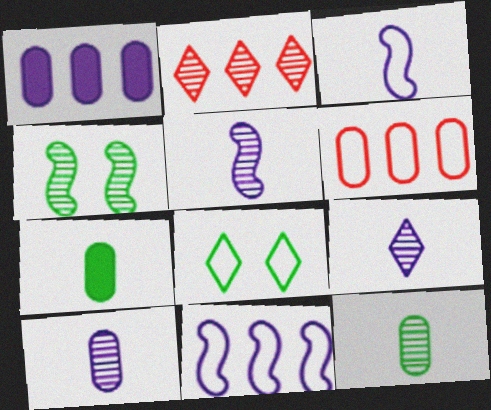[[2, 4, 10], 
[3, 6, 8], 
[5, 9, 10]]